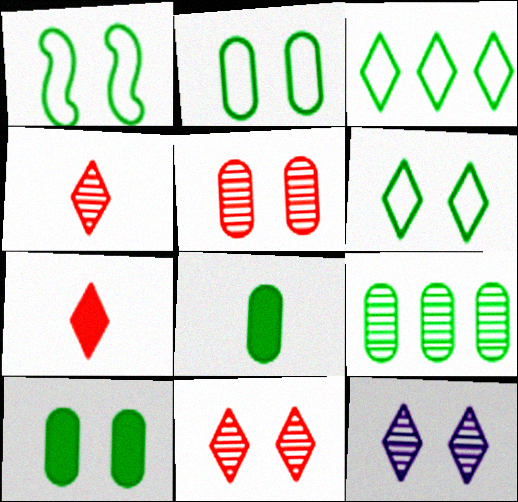[[1, 2, 6], 
[2, 8, 9], 
[3, 7, 12]]